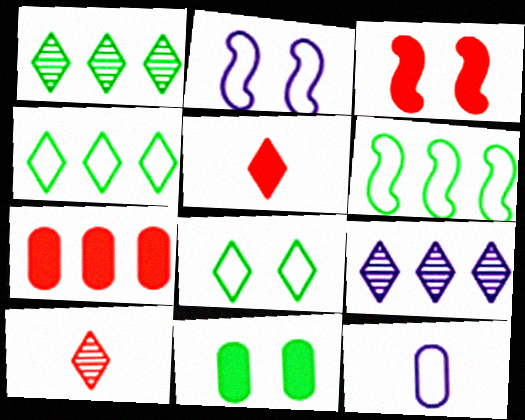[[1, 3, 12], 
[3, 5, 7], 
[5, 8, 9], 
[6, 7, 9]]